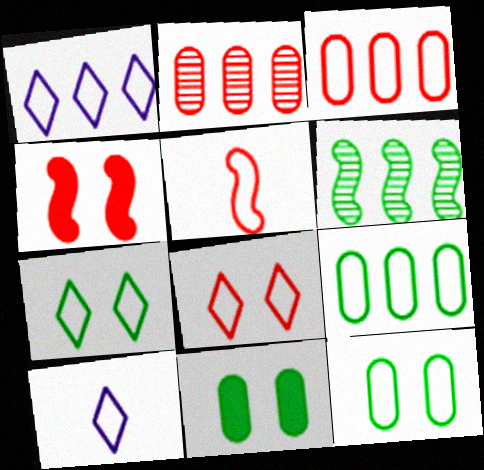[[1, 5, 12], 
[3, 5, 8]]